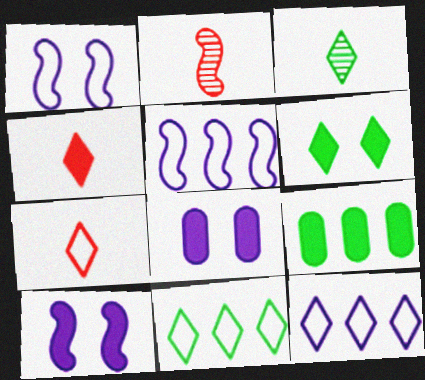[[2, 8, 11], 
[3, 6, 11], 
[4, 9, 10]]